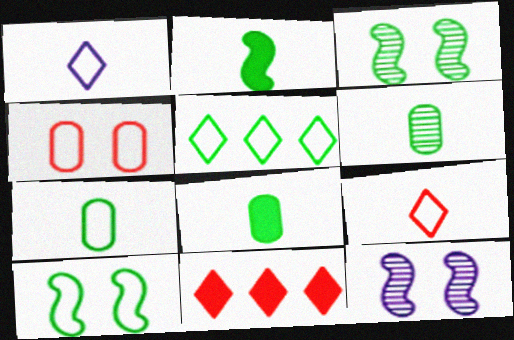[[3, 5, 8], 
[5, 7, 10], 
[6, 7, 8], 
[7, 11, 12]]